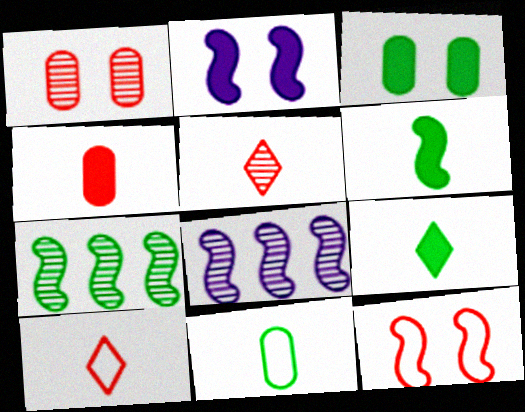[[3, 8, 10], 
[6, 8, 12]]